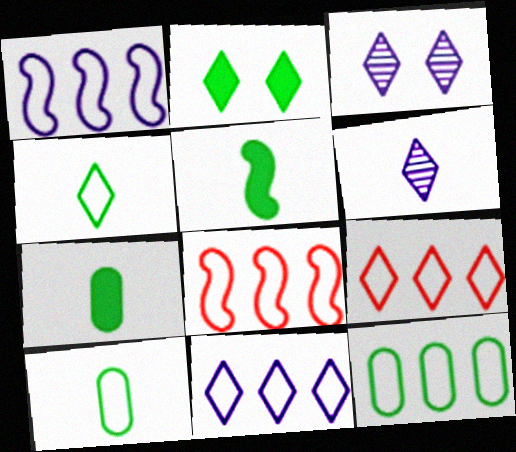[[1, 9, 12], 
[2, 6, 9], 
[3, 7, 8], 
[8, 11, 12]]